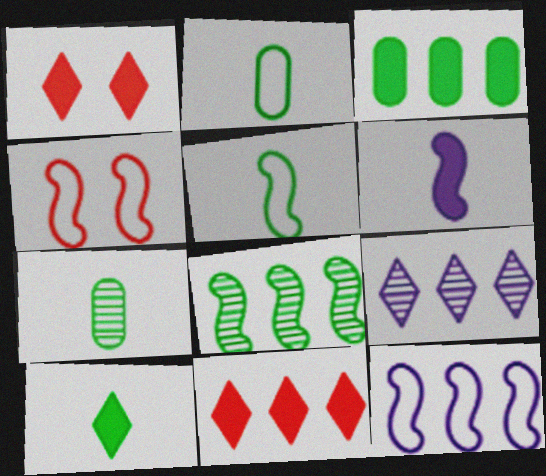[[1, 3, 6], 
[1, 7, 12], 
[4, 5, 12], 
[4, 6, 8], 
[5, 7, 10]]